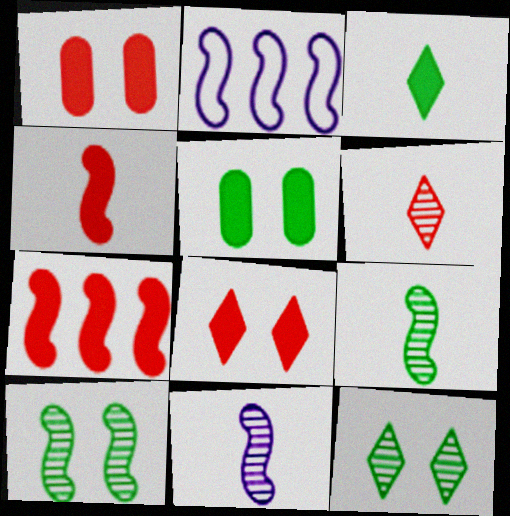[[2, 4, 10], 
[2, 5, 6]]